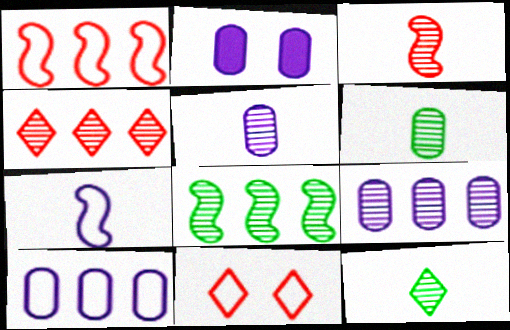[[1, 2, 12], 
[2, 5, 10], 
[3, 5, 12], 
[4, 8, 9]]